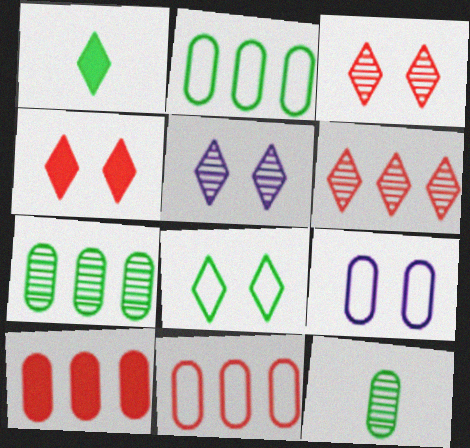[[4, 5, 8], 
[9, 10, 12]]